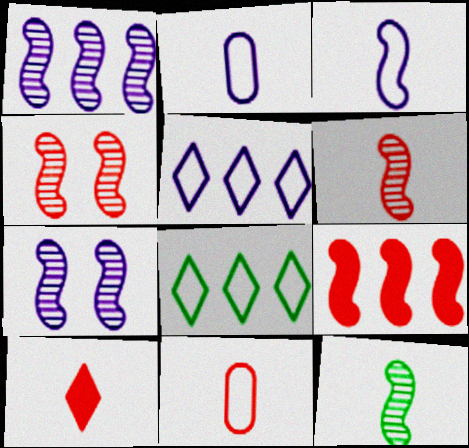[[1, 4, 12], 
[2, 10, 12], 
[6, 10, 11]]